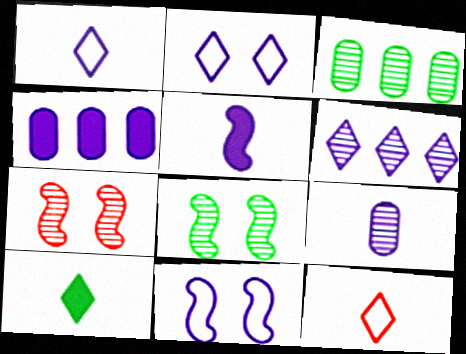[[1, 5, 9], 
[4, 8, 12]]